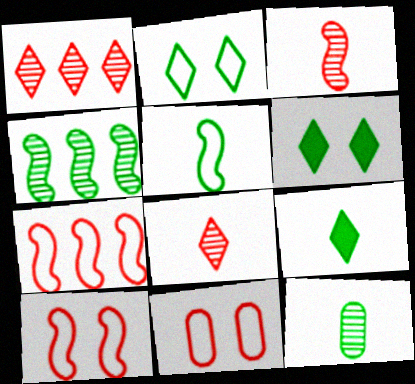[[5, 9, 12]]